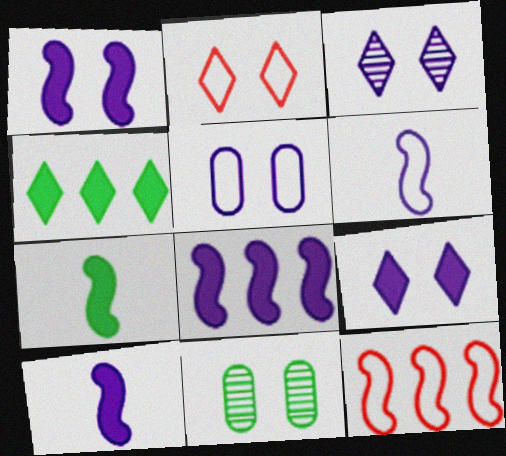[[1, 2, 11], 
[1, 3, 5], 
[1, 8, 10]]